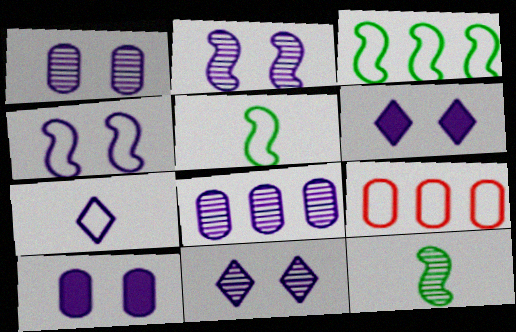[[1, 2, 11], 
[1, 4, 6], 
[4, 10, 11], 
[6, 9, 12]]